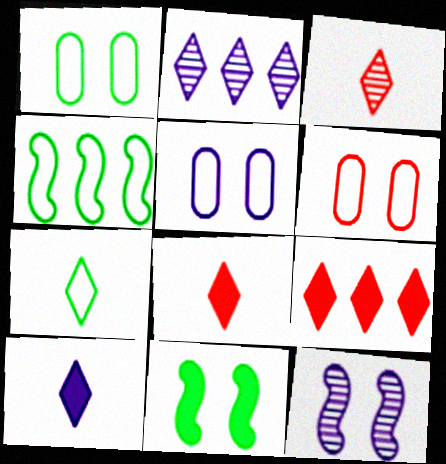[[1, 4, 7], 
[1, 5, 6], 
[3, 7, 10]]